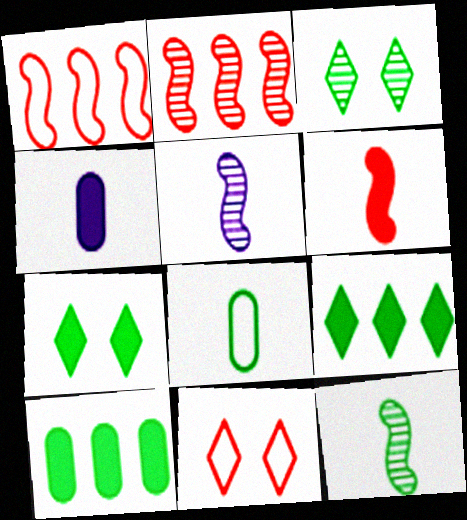[[1, 3, 4], 
[5, 10, 11]]